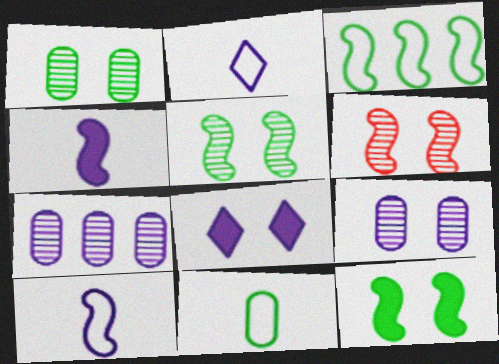[[3, 4, 6], 
[7, 8, 10]]